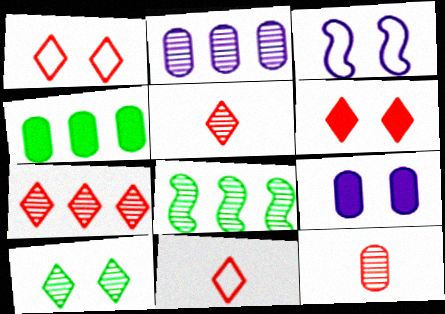[[2, 7, 8], 
[3, 4, 5], 
[6, 7, 11], 
[8, 9, 11]]